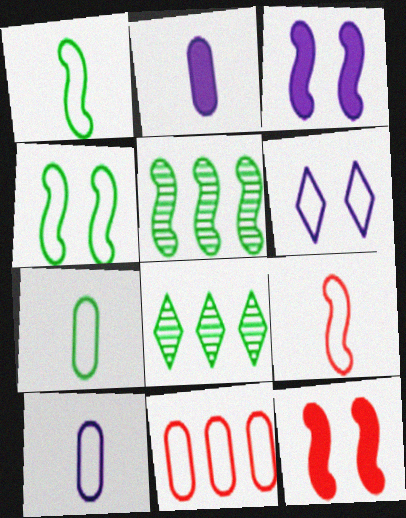[[1, 6, 11], 
[3, 5, 9], 
[8, 10, 12]]